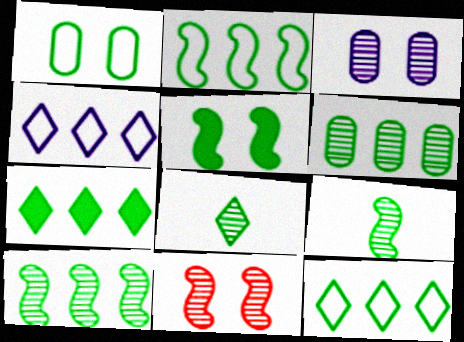[[1, 7, 9], 
[2, 5, 9], 
[2, 6, 7]]